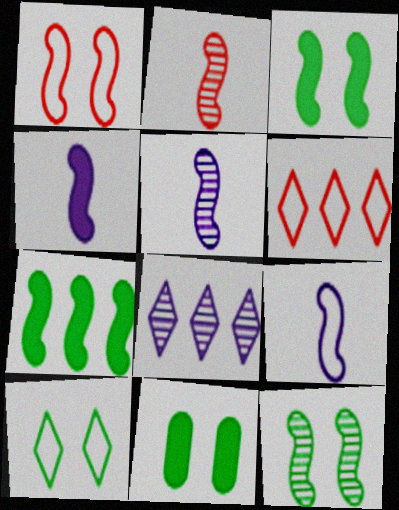[[1, 5, 7], 
[4, 5, 9], 
[5, 6, 11], 
[10, 11, 12]]